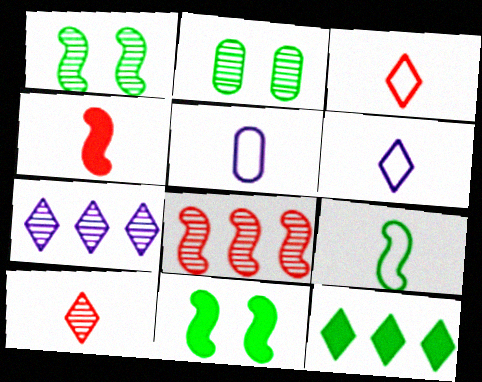[[2, 9, 12], 
[3, 5, 9]]